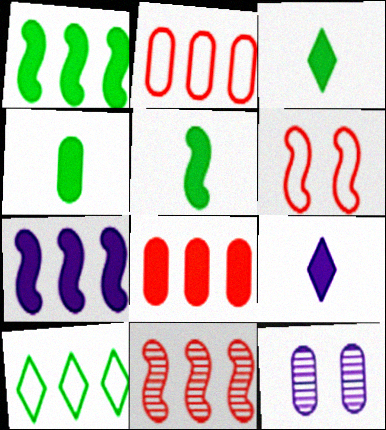[[2, 4, 12], 
[3, 4, 5]]